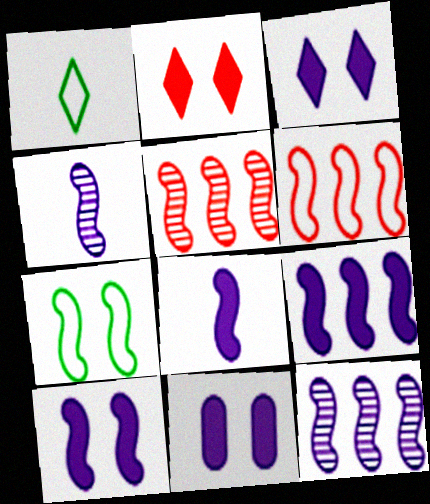[[1, 5, 11], 
[3, 10, 11], 
[5, 7, 8], 
[8, 9, 10]]